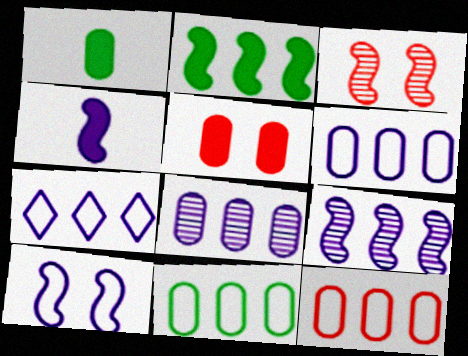[[1, 3, 7], 
[4, 9, 10], 
[6, 11, 12]]